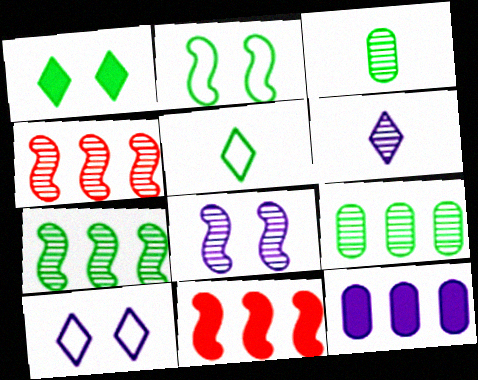[[3, 10, 11]]